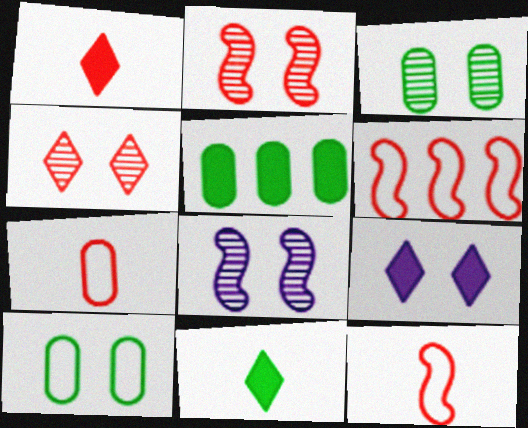[[2, 9, 10], 
[3, 4, 8]]